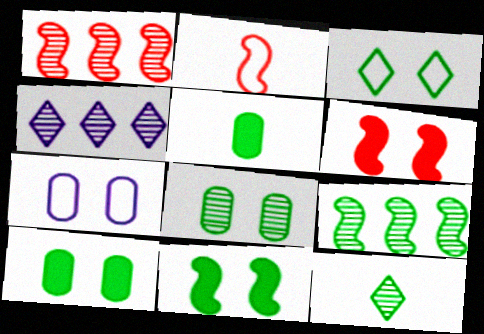[[1, 2, 6], 
[2, 4, 10], 
[3, 5, 9], 
[3, 8, 11], 
[8, 9, 12]]